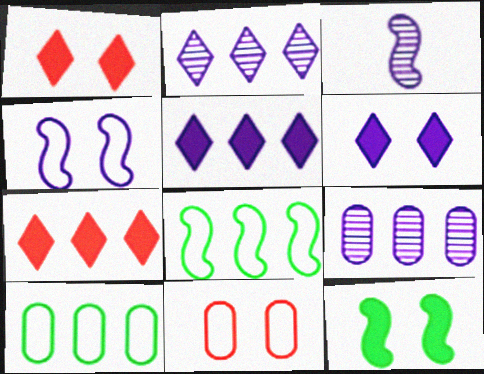[[1, 3, 10], 
[7, 8, 9]]